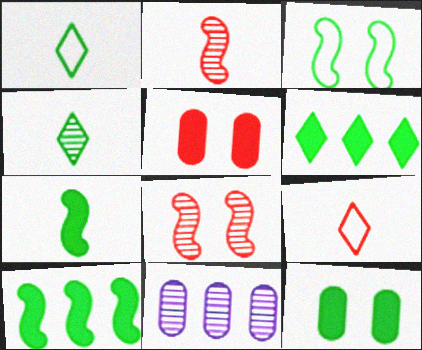[[4, 8, 11], 
[6, 7, 12]]